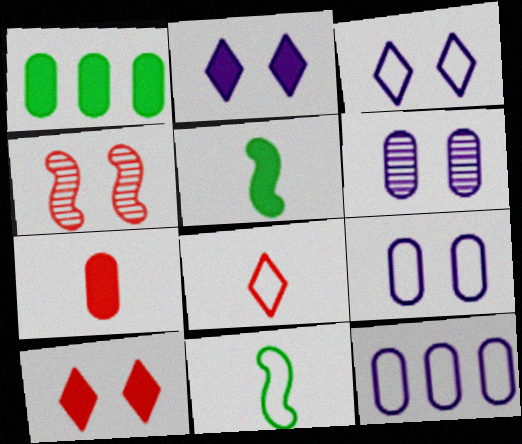[]